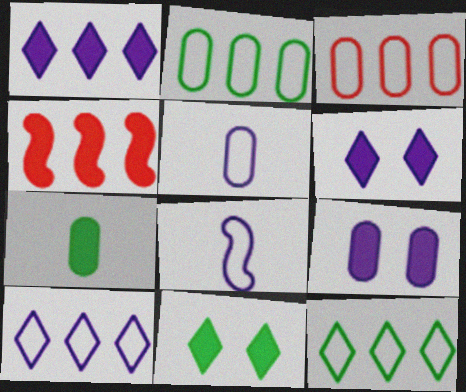[[4, 6, 7]]